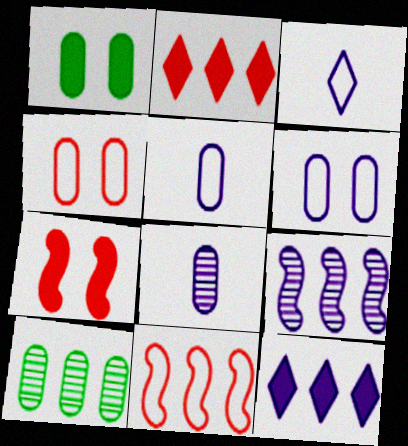[[3, 7, 10], 
[10, 11, 12]]